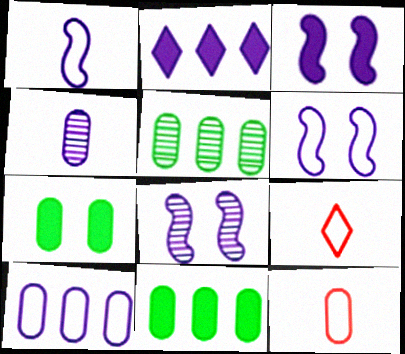[[2, 4, 6], 
[3, 5, 9], 
[3, 6, 8], 
[8, 9, 11]]